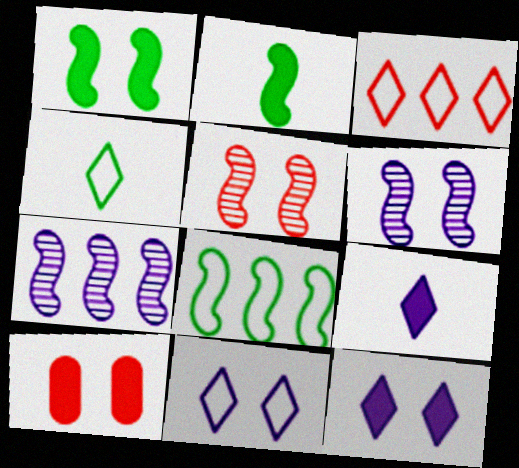[[1, 10, 12], 
[3, 4, 11], 
[4, 7, 10]]